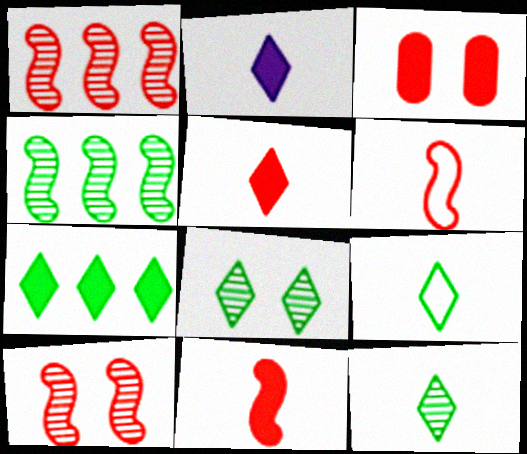[[7, 8, 9]]